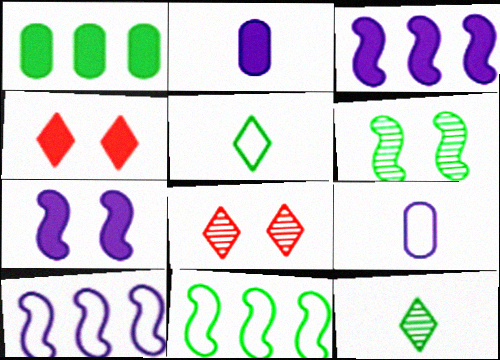[[1, 5, 6], 
[2, 8, 11]]